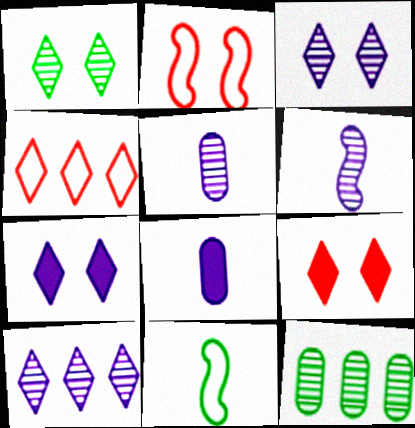[]